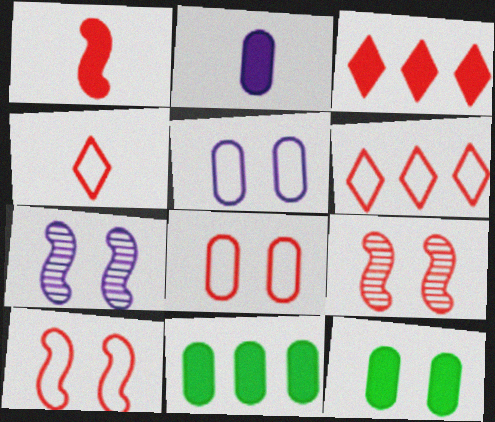[[4, 7, 11]]